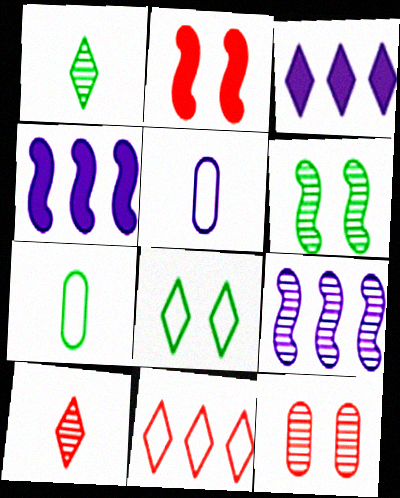[[1, 9, 12], 
[3, 8, 10]]